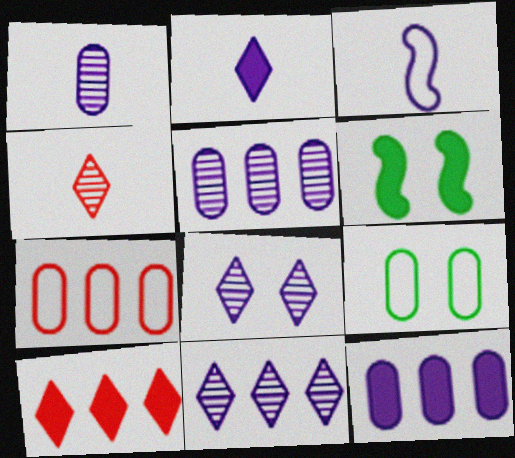[[1, 2, 3], 
[3, 8, 12]]